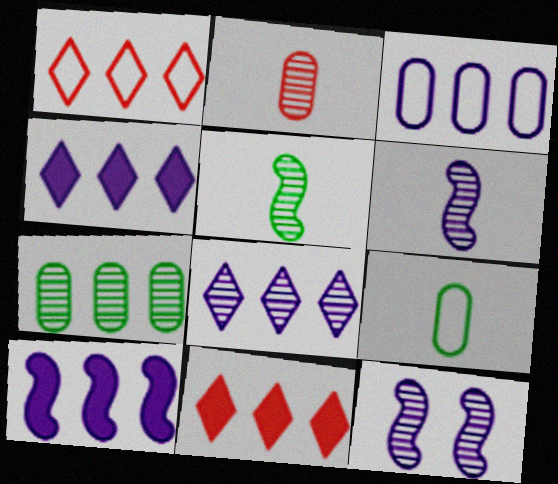[[1, 7, 10], 
[3, 8, 10], 
[9, 11, 12]]